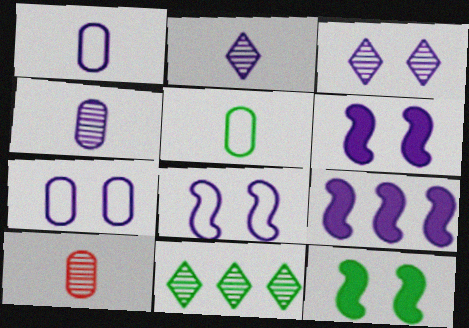[[1, 3, 9], 
[2, 7, 9], 
[3, 6, 7], 
[5, 11, 12]]